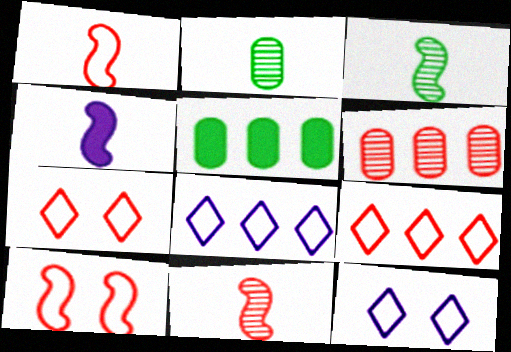[[1, 3, 4], 
[5, 11, 12]]